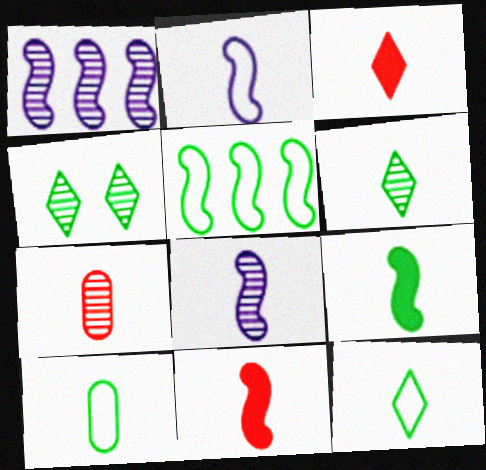[[1, 4, 7], 
[3, 8, 10], 
[6, 7, 8], 
[6, 9, 10]]